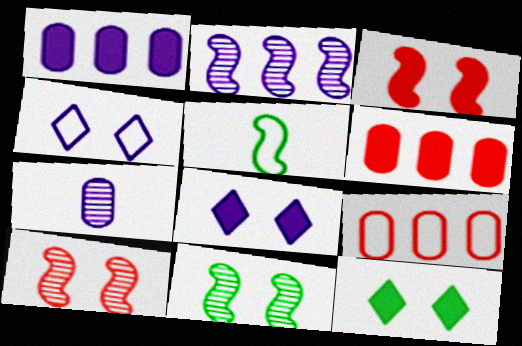[[2, 3, 5], 
[4, 5, 9]]